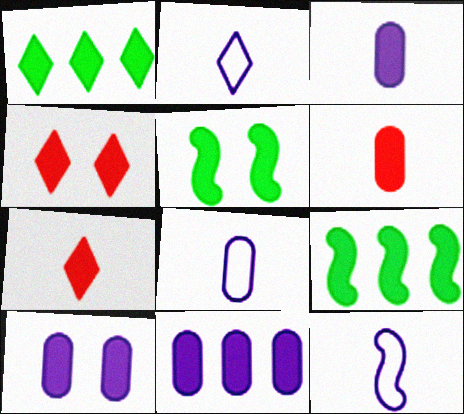[[2, 8, 12], 
[3, 4, 9], 
[3, 10, 11], 
[4, 5, 10], 
[5, 7, 11], 
[7, 9, 10]]